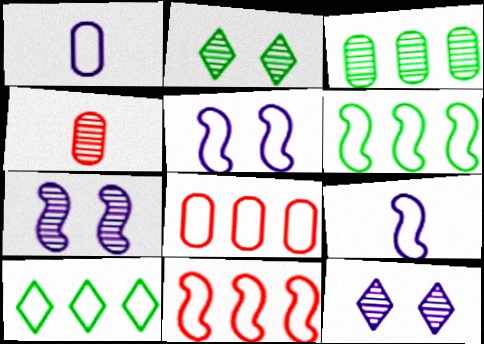[]